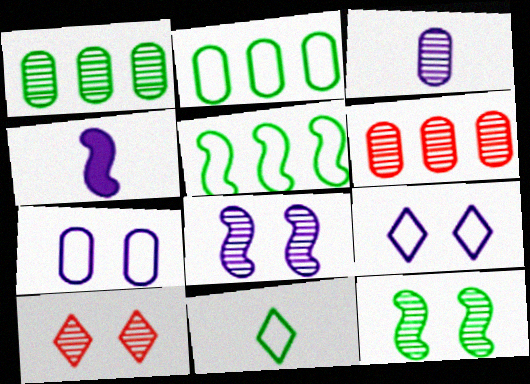[[2, 4, 10]]